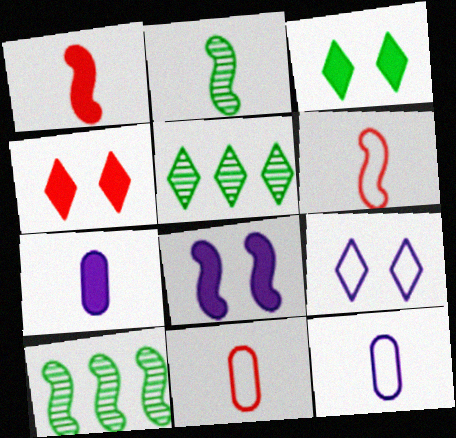[[4, 10, 12], 
[5, 8, 11], 
[6, 8, 10]]